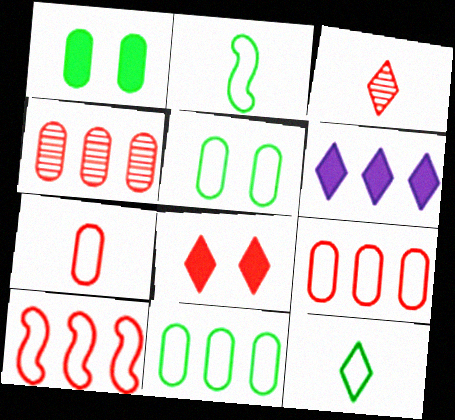[]